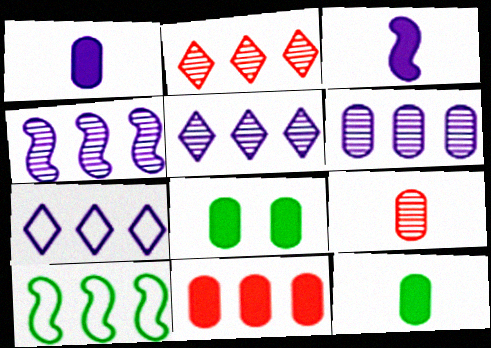[[1, 8, 11], 
[4, 5, 6], 
[5, 10, 11]]